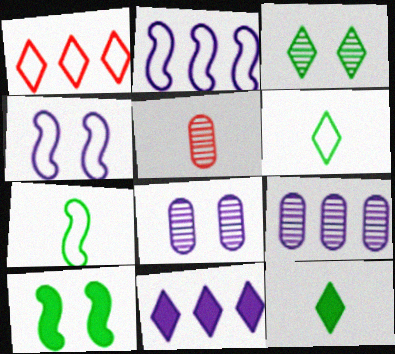[[2, 9, 11]]